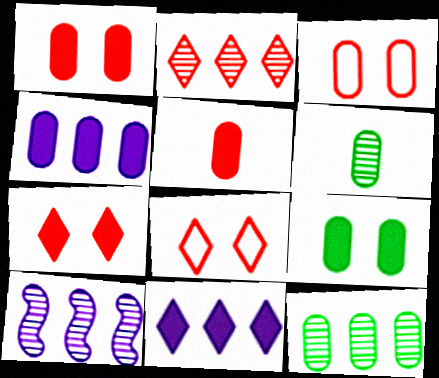[[2, 10, 12], 
[3, 4, 6], 
[4, 5, 9]]